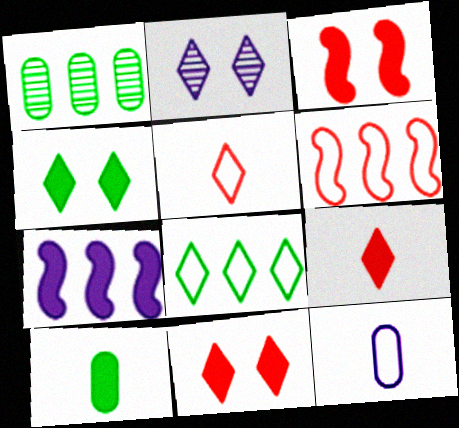[[2, 6, 10], 
[2, 7, 12], 
[2, 8, 9], 
[7, 10, 11]]